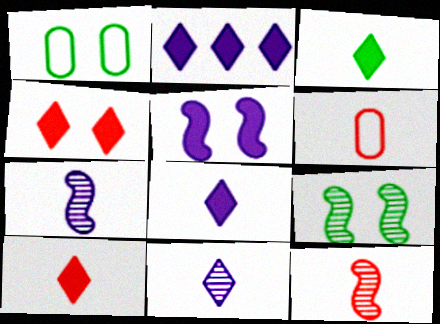[[1, 2, 12], 
[2, 3, 4], 
[2, 6, 9], 
[3, 6, 7], 
[3, 8, 10], 
[6, 10, 12]]